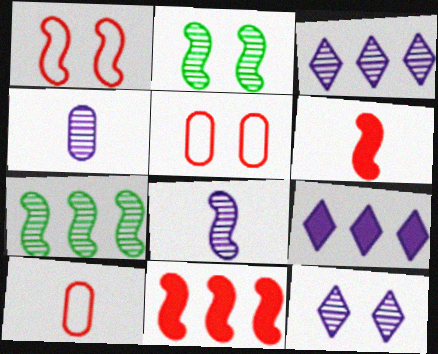[[2, 9, 10]]